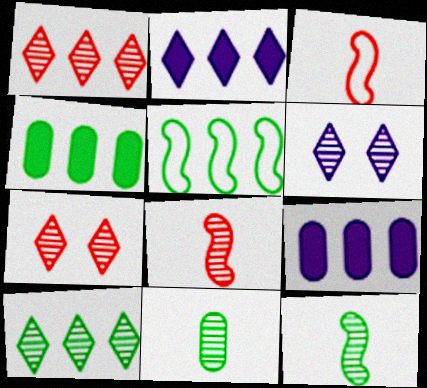[[1, 5, 9], 
[3, 4, 6], 
[4, 5, 10]]